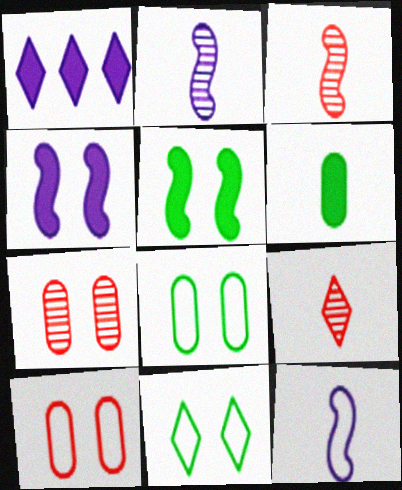[[1, 3, 8], 
[1, 9, 11], 
[4, 7, 11], 
[6, 9, 12]]